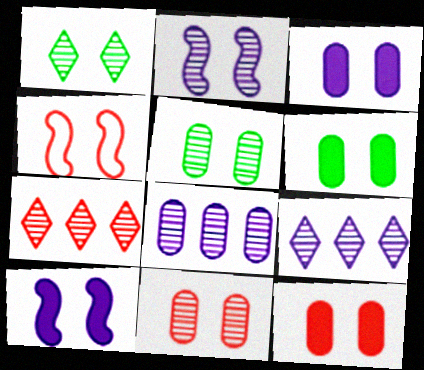[[1, 2, 11], 
[1, 3, 4], 
[3, 6, 12]]